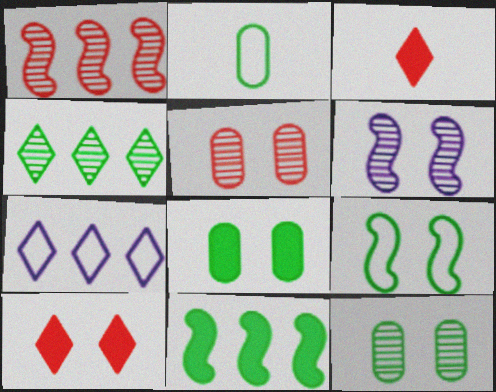[]